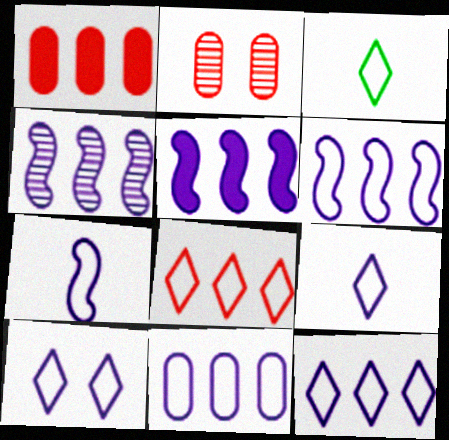[[2, 3, 5], 
[3, 8, 10], 
[4, 5, 6], 
[6, 11, 12], 
[7, 10, 11], 
[9, 10, 12]]